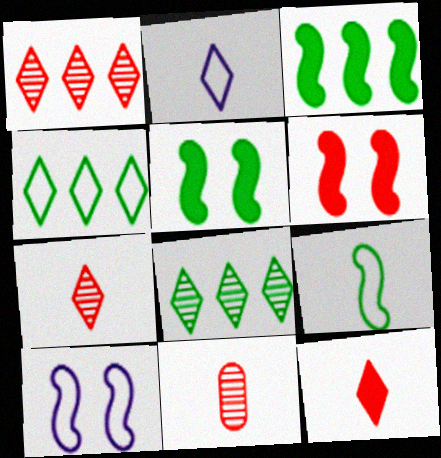[]